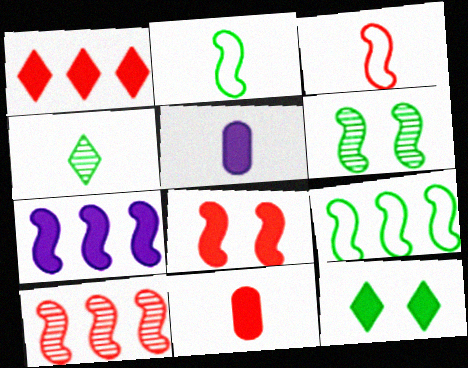[[1, 8, 11], 
[3, 4, 5], 
[3, 6, 7], 
[3, 8, 10], 
[7, 9, 10], 
[7, 11, 12]]